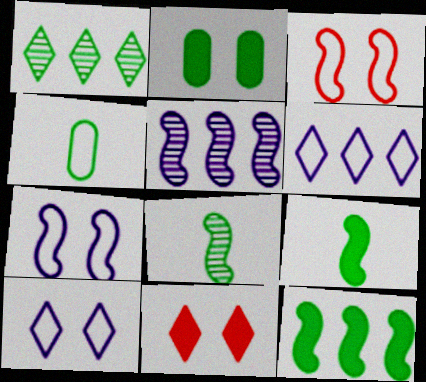[[3, 4, 6], 
[3, 5, 9], 
[4, 5, 11]]